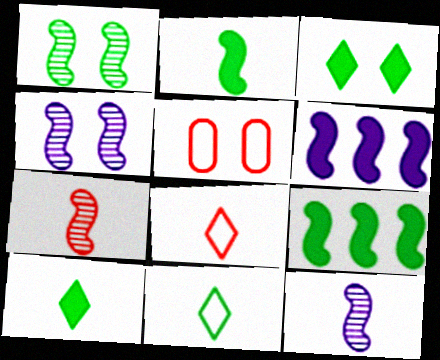[[3, 4, 5]]